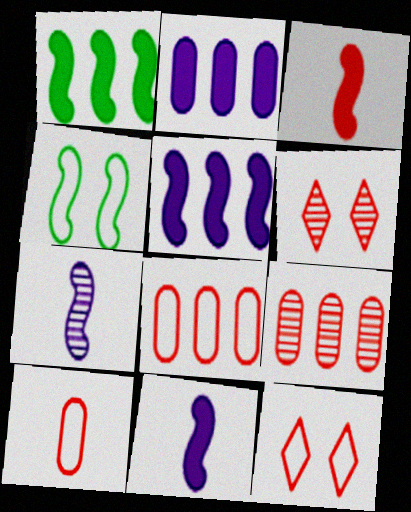[[3, 6, 8], 
[3, 9, 12]]